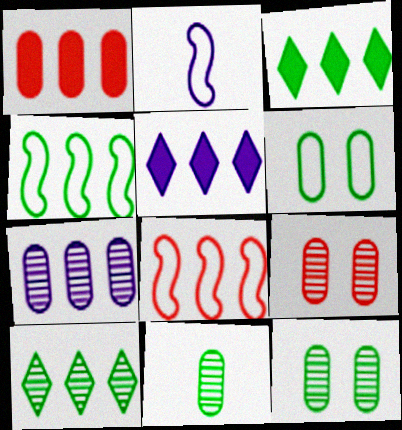[[2, 3, 9], 
[3, 7, 8], 
[7, 9, 11]]